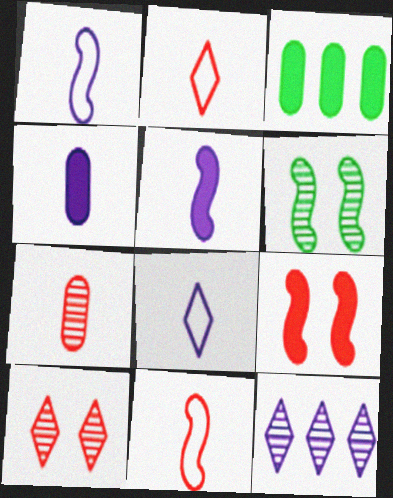[[1, 3, 10], 
[6, 7, 12]]